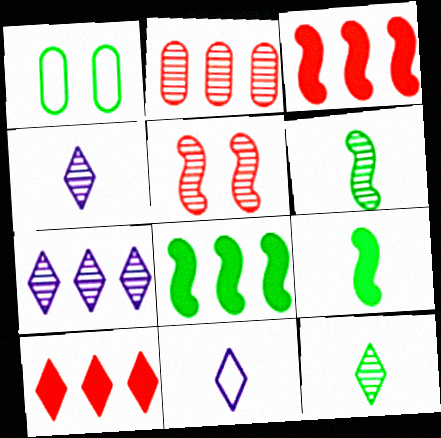[[1, 3, 4], 
[1, 8, 12]]